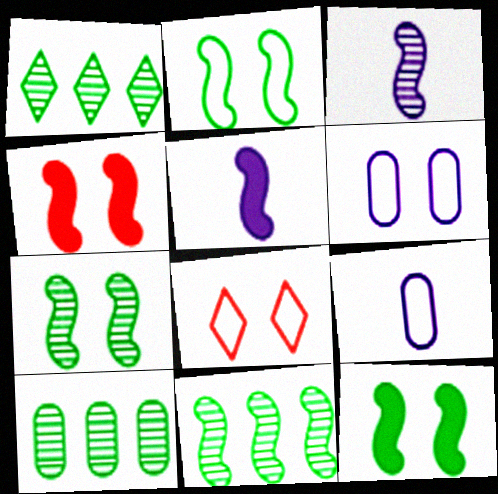[[1, 4, 9], 
[1, 10, 11], 
[2, 6, 8], 
[2, 7, 12], 
[5, 8, 10]]